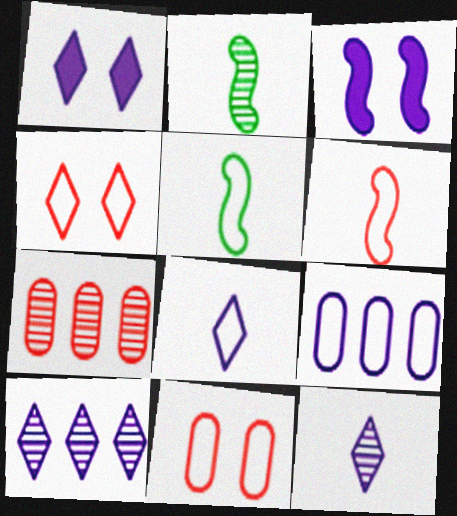[[1, 5, 7], 
[1, 8, 10], 
[3, 9, 12], 
[4, 5, 9]]